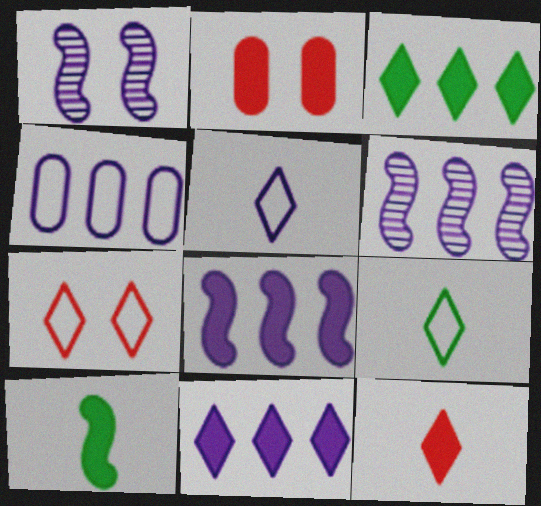[[2, 6, 9], 
[2, 10, 11], 
[4, 6, 11]]